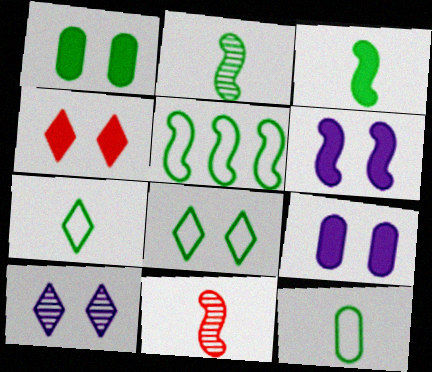[[1, 4, 6], 
[4, 8, 10], 
[5, 6, 11], 
[5, 8, 12]]